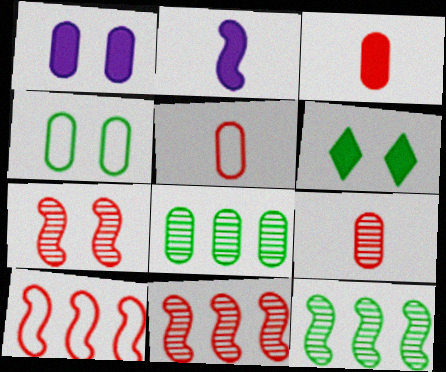[[1, 5, 8], 
[3, 5, 9]]